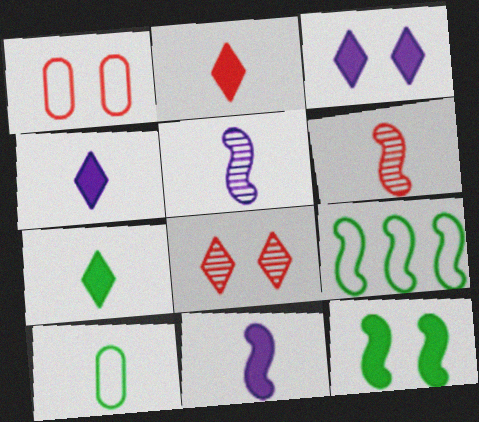[[2, 4, 7], 
[2, 5, 10], 
[4, 6, 10]]